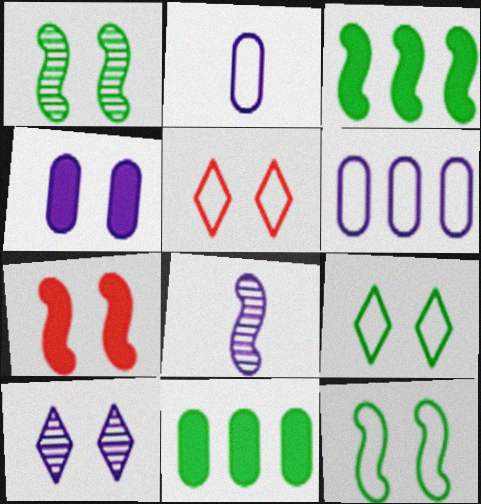[[1, 4, 5], 
[5, 8, 11]]